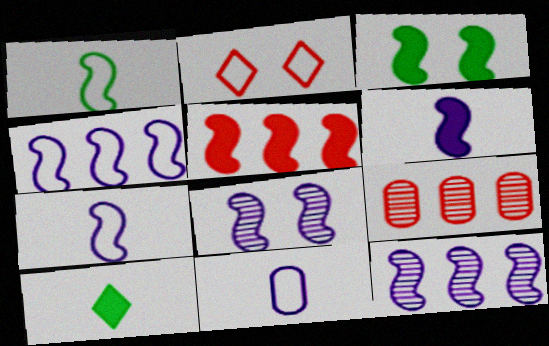[[1, 5, 8], 
[3, 5, 6], 
[4, 6, 8]]